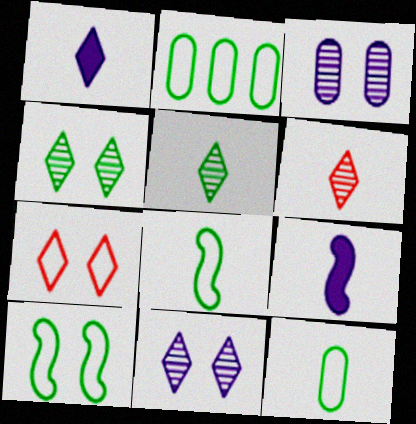[[6, 9, 12]]